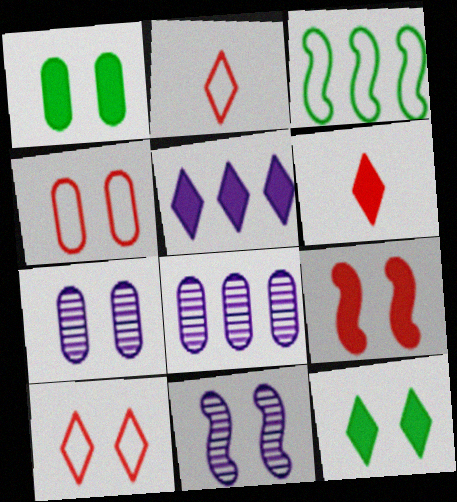[[1, 4, 7], 
[1, 10, 11], 
[3, 6, 7], 
[4, 11, 12], 
[5, 6, 12]]